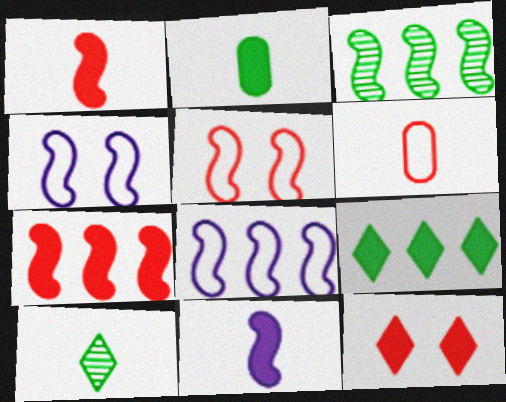[[1, 3, 4], 
[3, 5, 11], 
[3, 7, 8], 
[6, 10, 11]]